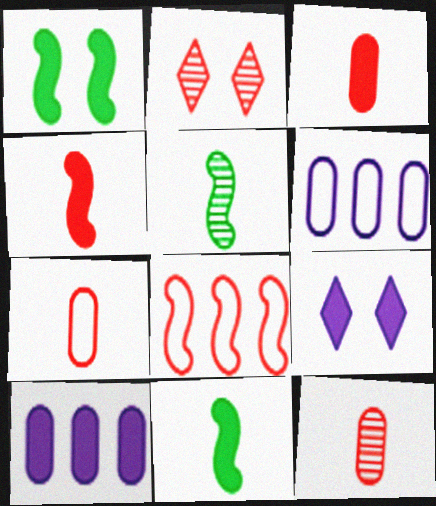[[2, 3, 8], 
[2, 6, 11], 
[3, 7, 12]]